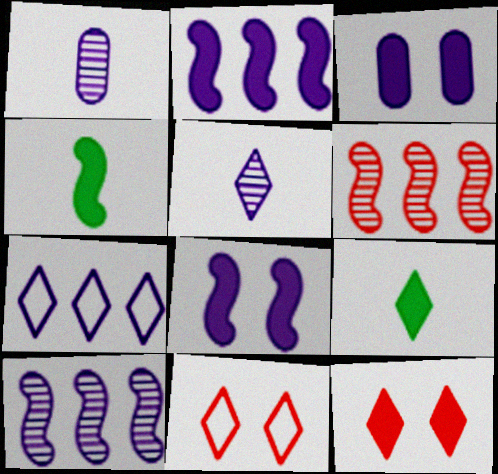[[1, 7, 8]]